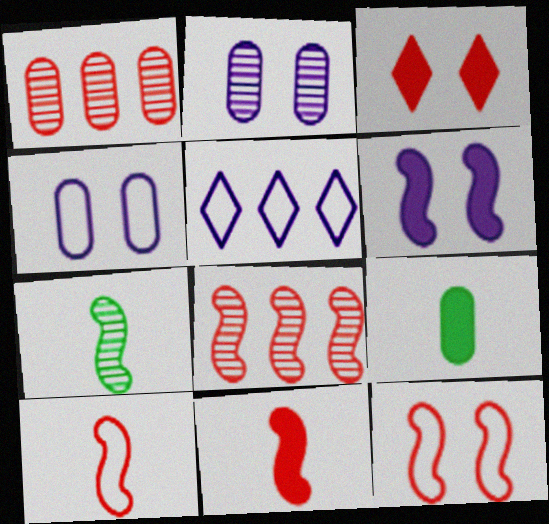[[1, 3, 10], 
[1, 4, 9], 
[8, 11, 12]]